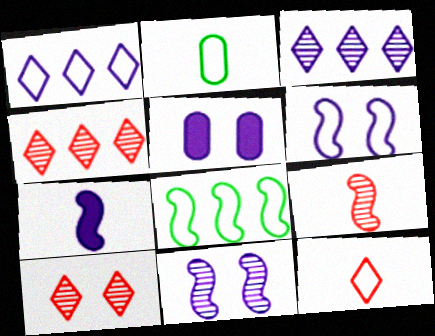[]